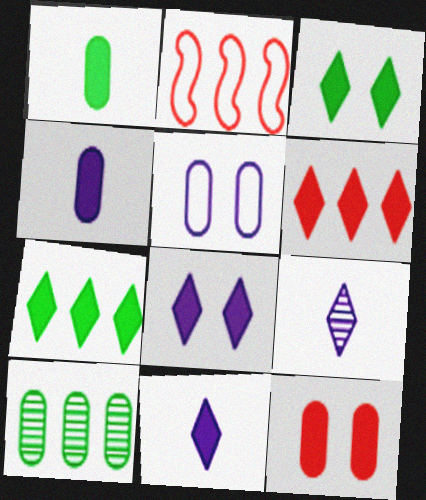[[3, 6, 11]]